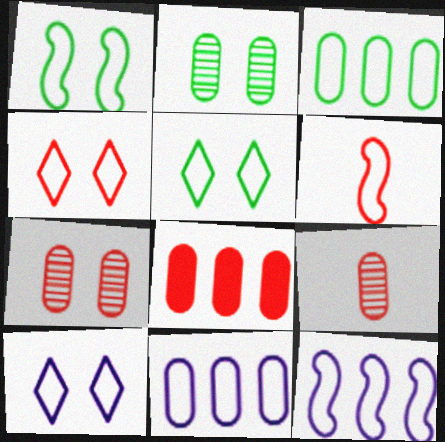[[1, 6, 12], 
[3, 6, 10], 
[4, 5, 10], 
[5, 6, 11]]